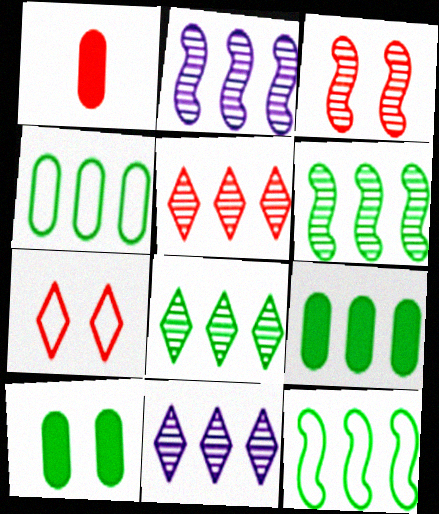[[5, 8, 11], 
[8, 9, 12]]